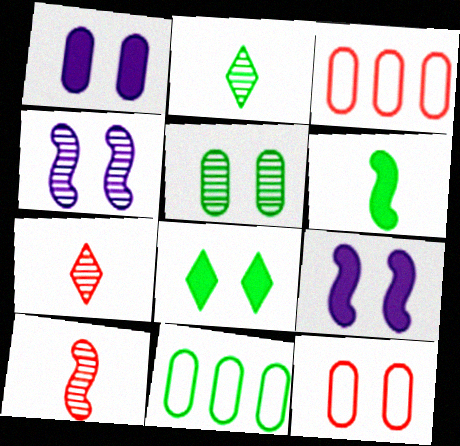[[1, 5, 12], 
[2, 3, 9], 
[4, 8, 12], 
[7, 9, 11]]